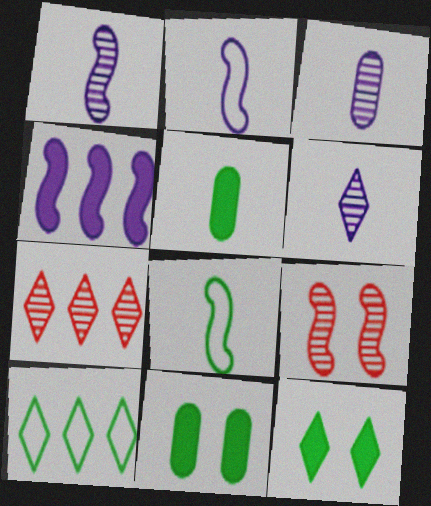[[1, 3, 6], 
[2, 7, 11], 
[4, 8, 9]]